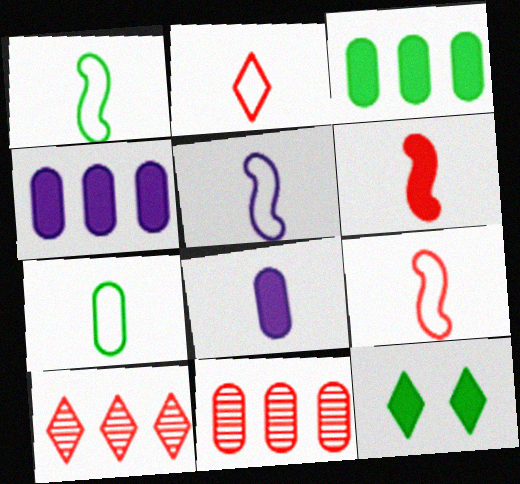[[1, 5, 9], 
[2, 5, 7], 
[4, 6, 12], 
[5, 11, 12]]